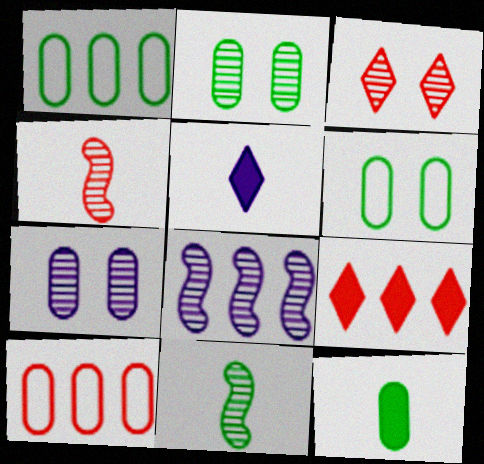[[1, 2, 12], 
[1, 8, 9], 
[7, 10, 12]]